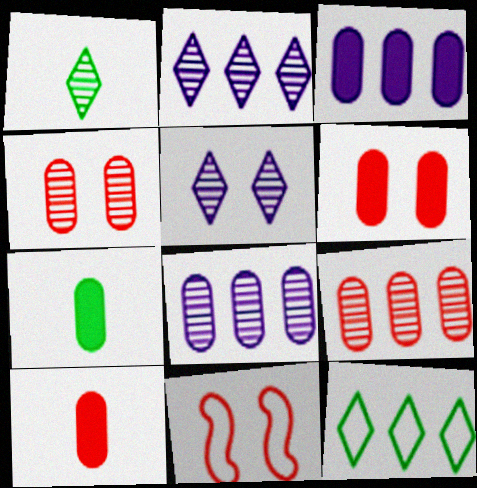[[1, 3, 11], 
[2, 7, 11], 
[3, 6, 7]]